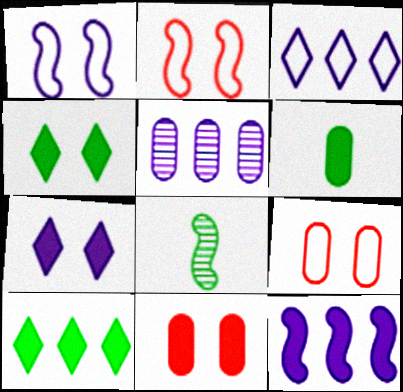[[2, 8, 12], 
[3, 5, 12], 
[3, 8, 11], 
[5, 6, 9]]